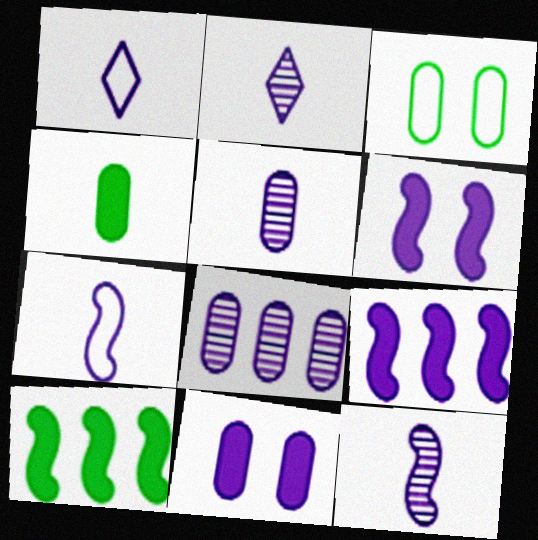[[1, 6, 8], 
[2, 5, 12]]